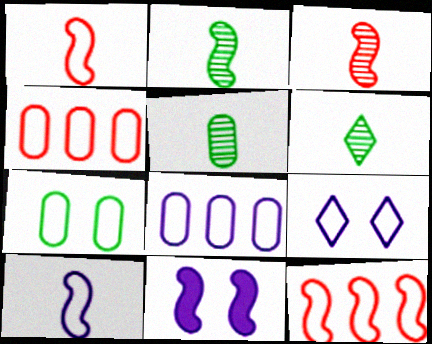[[2, 5, 6], 
[2, 11, 12], 
[4, 6, 11], 
[8, 9, 10]]